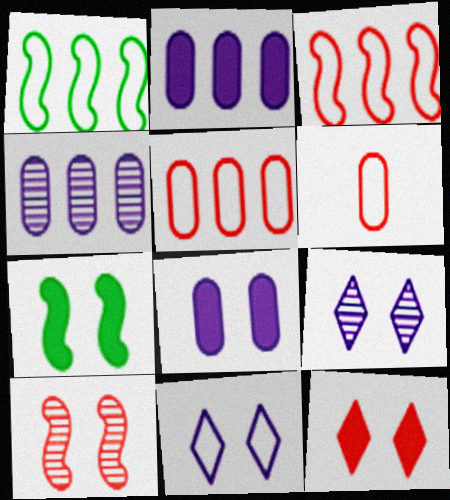[[1, 6, 11], 
[7, 8, 12]]